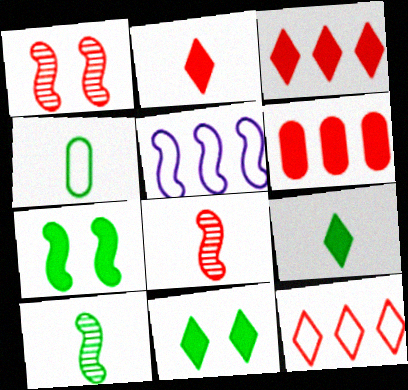[[4, 9, 10], 
[5, 7, 8]]